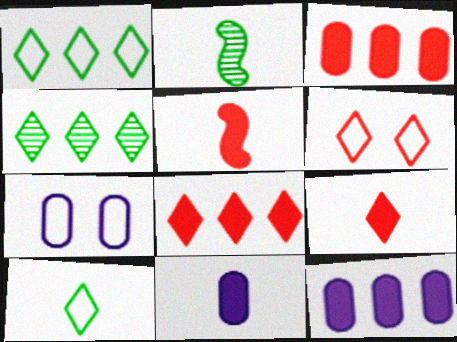[[2, 6, 12], 
[2, 7, 8], 
[4, 5, 7]]